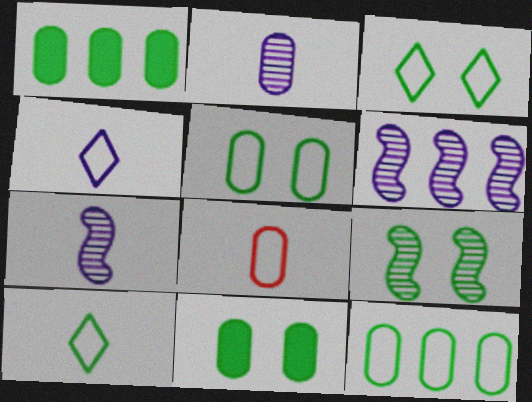[[1, 9, 10], 
[3, 9, 11]]